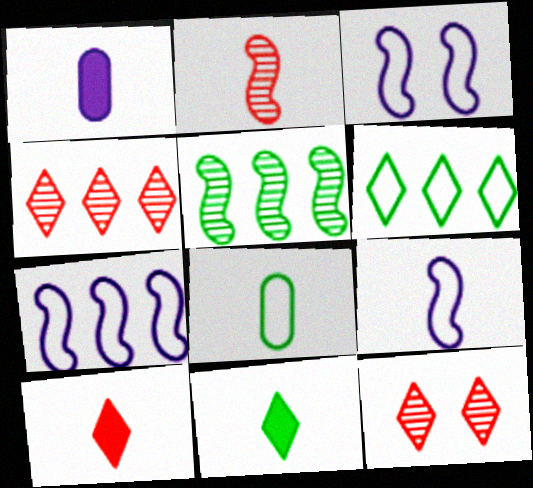[[3, 7, 9]]